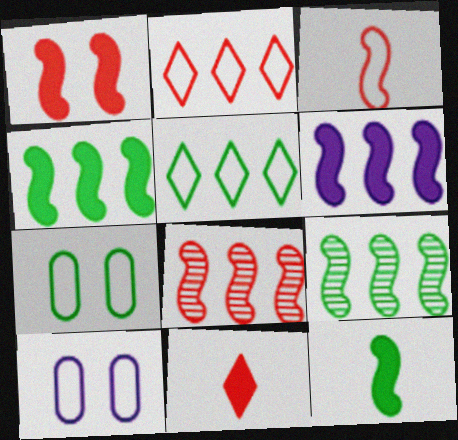[[1, 3, 8], 
[1, 6, 12], 
[3, 5, 10], 
[9, 10, 11]]